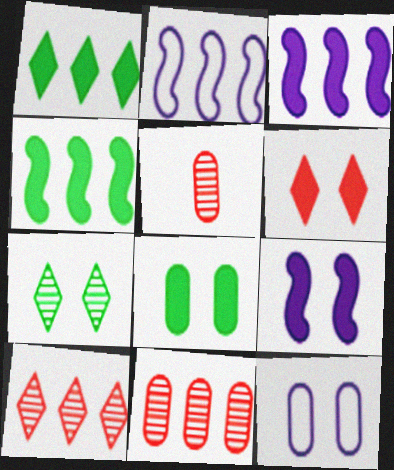[[1, 2, 11], 
[6, 8, 9]]